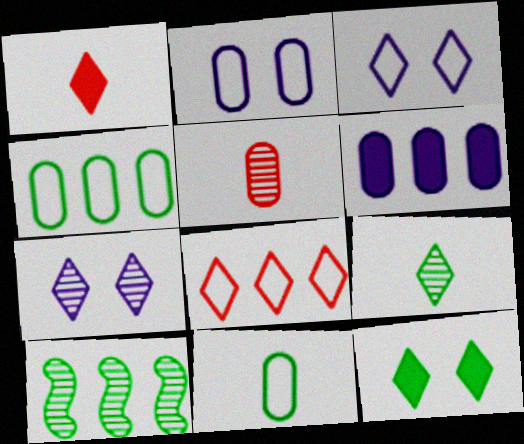[[1, 2, 10], 
[5, 7, 10], 
[6, 8, 10], 
[10, 11, 12]]